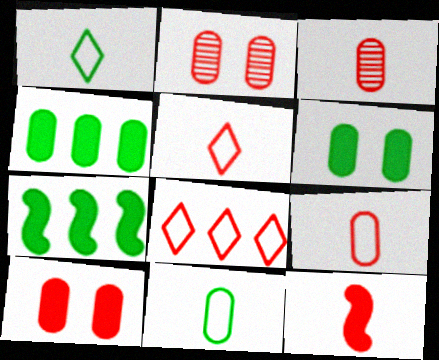[[2, 8, 12], 
[3, 5, 12]]